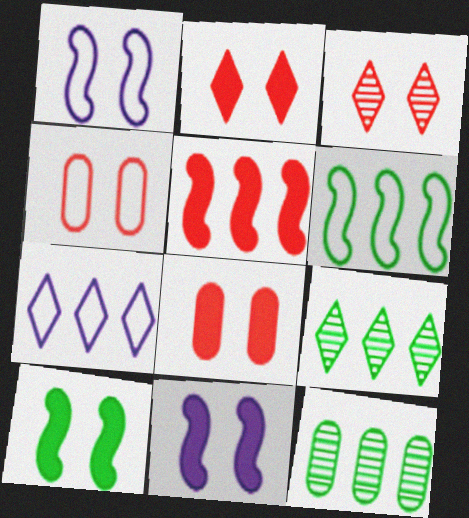[[5, 7, 12]]